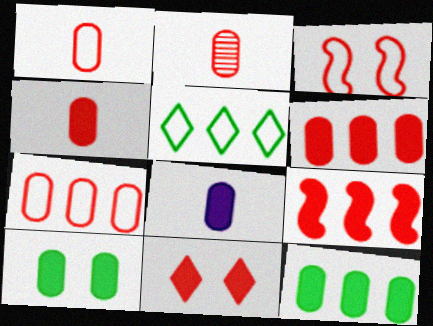[[1, 2, 4], 
[4, 9, 11], 
[6, 8, 10]]